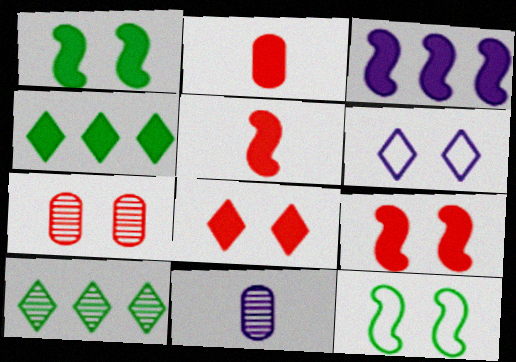[[1, 3, 5], 
[1, 6, 7], 
[3, 6, 11]]